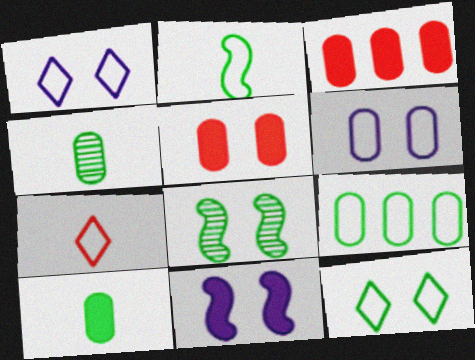[[1, 5, 8], 
[2, 9, 12], 
[3, 4, 6]]